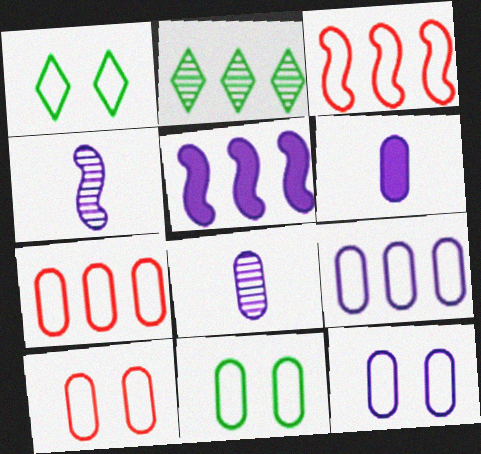[[2, 5, 7], 
[10, 11, 12]]